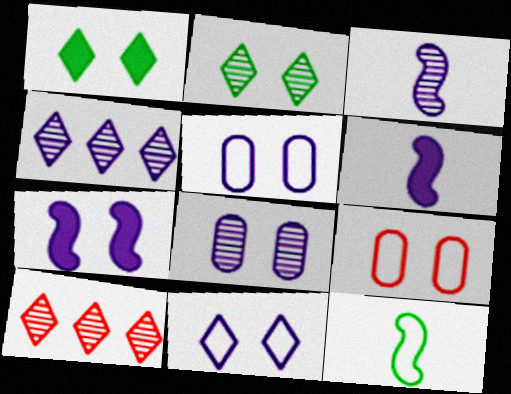[[2, 7, 9], 
[3, 4, 8], 
[4, 5, 6], 
[7, 8, 11]]